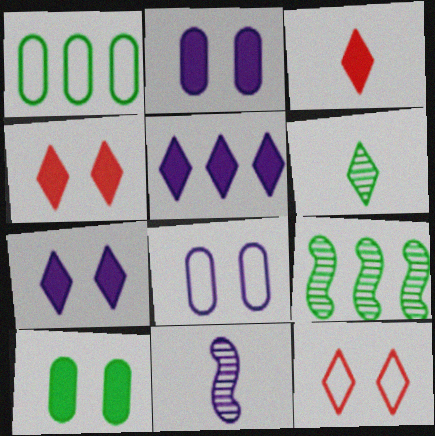[[1, 4, 11], 
[3, 8, 9], 
[5, 6, 12], 
[5, 8, 11]]